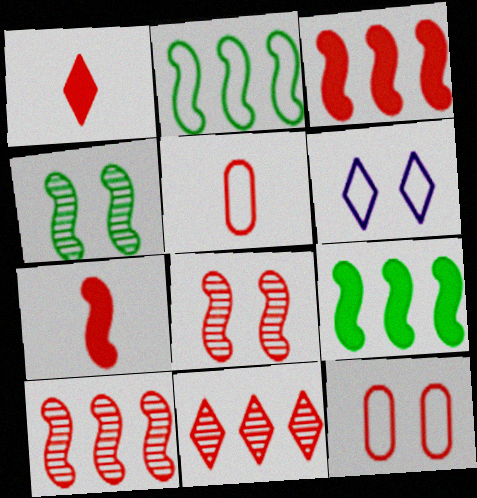[[1, 10, 12], 
[2, 5, 6], 
[7, 11, 12]]